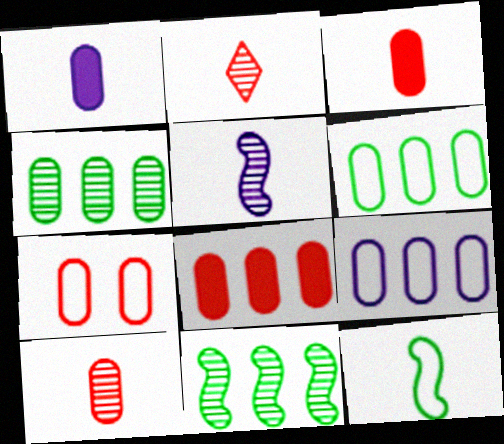[[1, 2, 12], 
[1, 4, 7], 
[4, 8, 9], 
[7, 8, 10]]